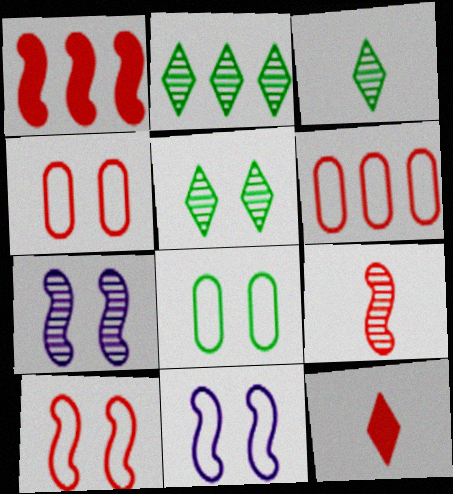[[1, 9, 10], 
[2, 3, 5]]